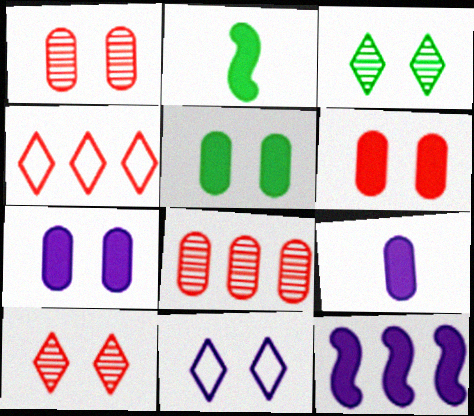[[2, 8, 11], 
[5, 6, 7]]